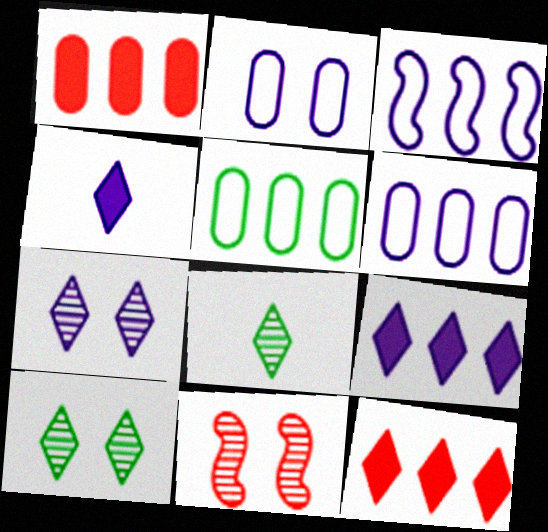[[4, 5, 11]]